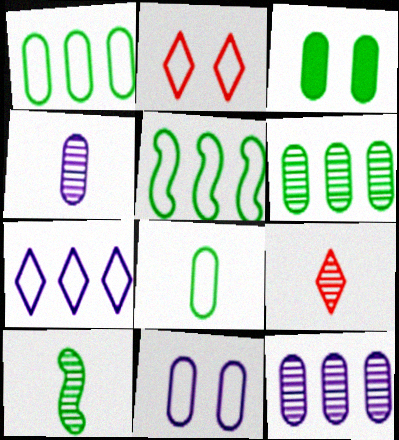[[3, 6, 8], 
[4, 9, 10]]